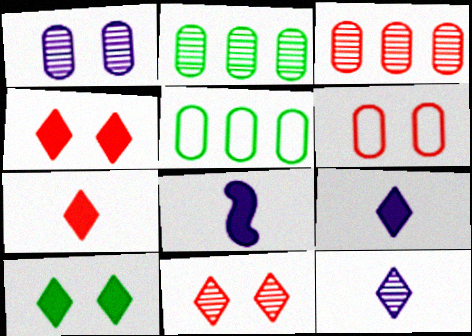[[5, 8, 11]]